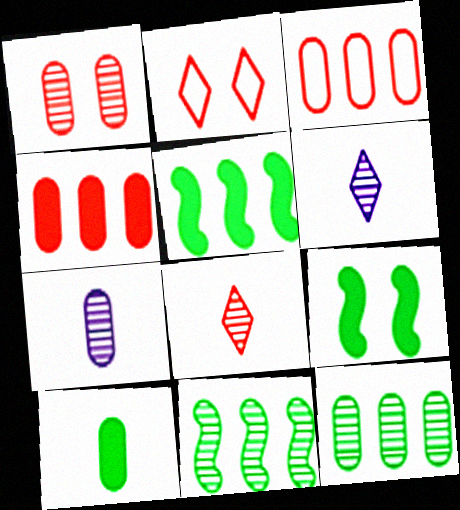[[1, 6, 11], 
[1, 7, 12], 
[2, 5, 7], 
[3, 6, 9]]